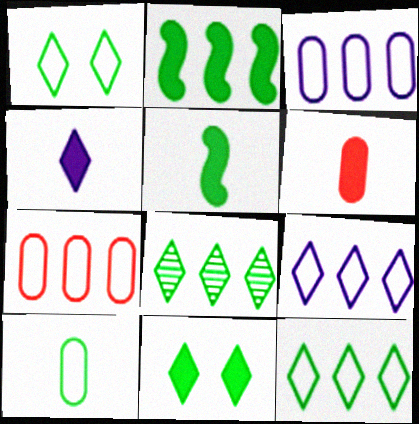[[4, 5, 6]]